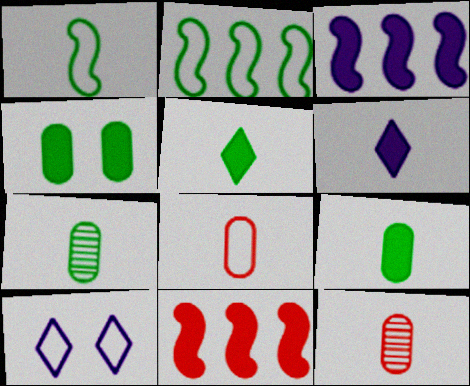[[1, 5, 7], 
[1, 6, 12], 
[2, 8, 10], 
[4, 6, 11], 
[7, 10, 11]]